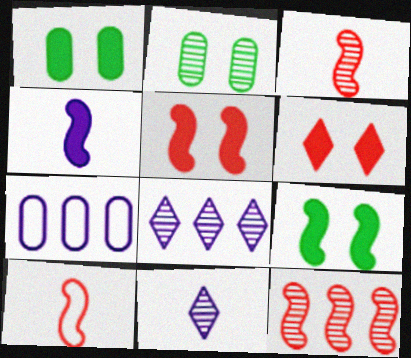[[1, 8, 10], 
[2, 3, 8], 
[2, 11, 12], 
[5, 10, 12]]